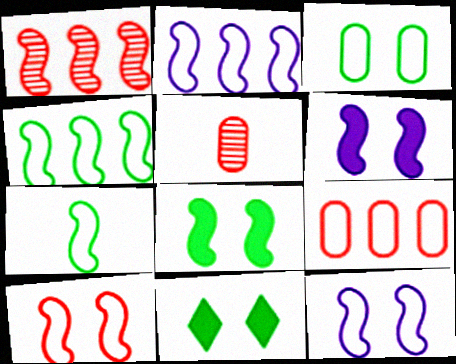[[1, 6, 7], 
[2, 5, 11], 
[2, 7, 10]]